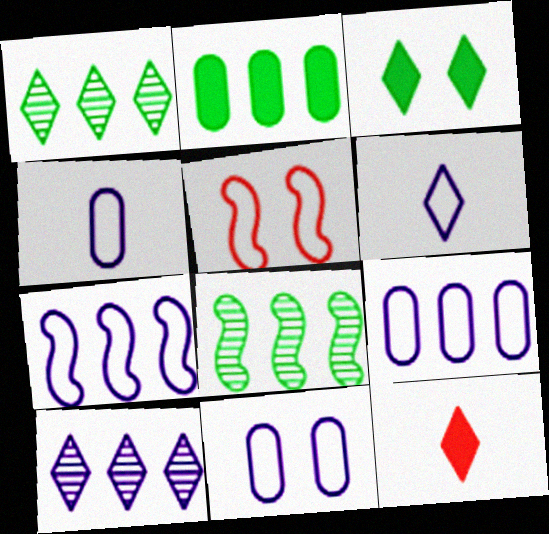[[4, 9, 11], 
[6, 7, 11], 
[8, 11, 12]]